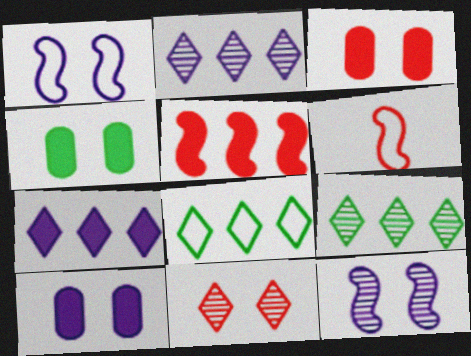[[1, 4, 11], 
[2, 4, 6], 
[3, 4, 10], 
[6, 9, 10]]